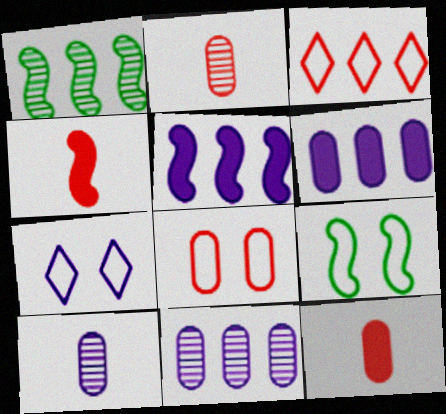[[1, 3, 6], 
[1, 7, 12], 
[5, 7, 10], 
[7, 8, 9]]